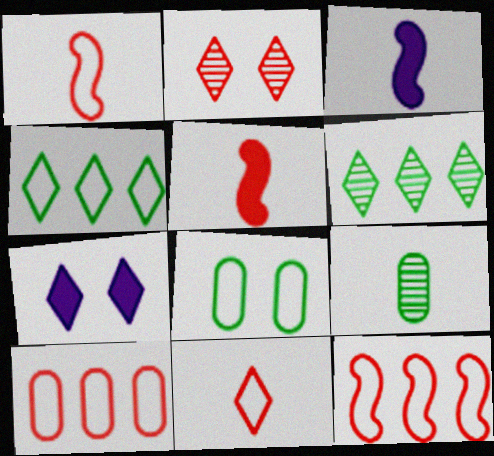[[2, 5, 10], 
[3, 9, 11], 
[6, 7, 11], 
[7, 9, 12]]